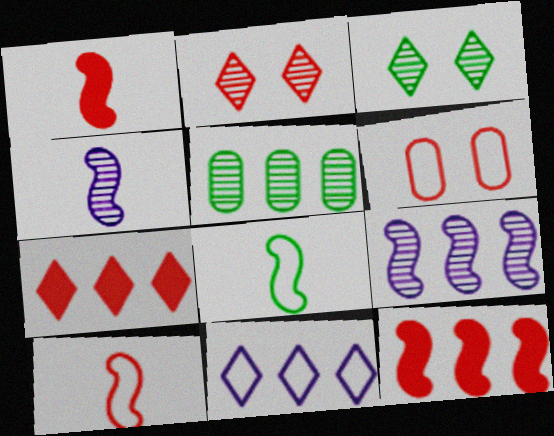[[1, 4, 8], 
[2, 4, 5], 
[5, 11, 12], 
[6, 8, 11]]